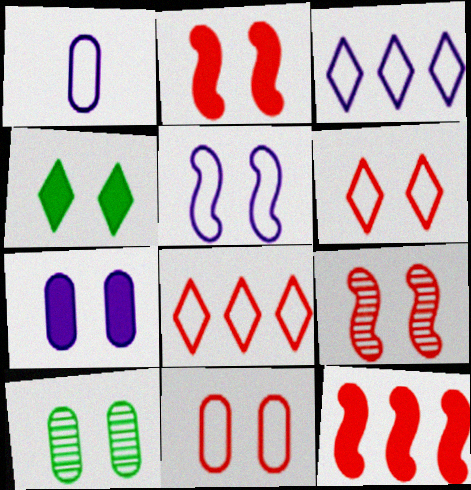[[1, 3, 5], 
[2, 4, 7], 
[7, 10, 11]]